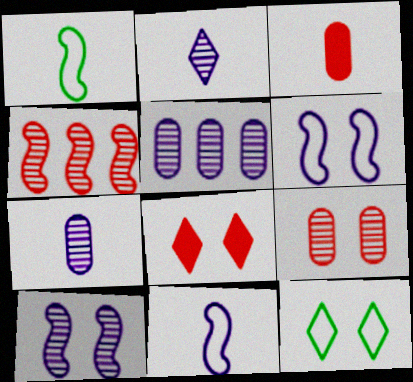[[1, 2, 3], 
[1, 5, 8], 
[2, 5, 10]]